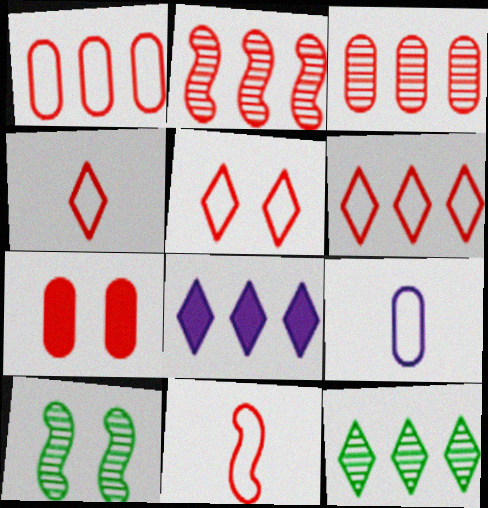[[1, 5, 11], 
[2, 4, 7], 
[4, 5, 6], 
[6, 8, 12]]